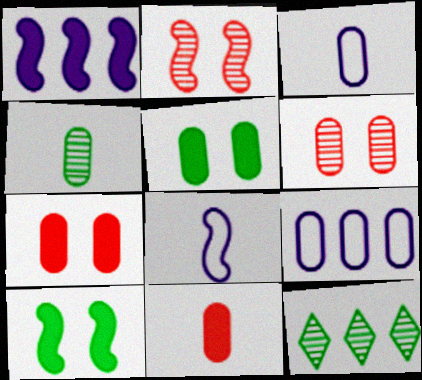[[3, 4, 11], 
[4, 7, 9], 
[7, 8, 12]]